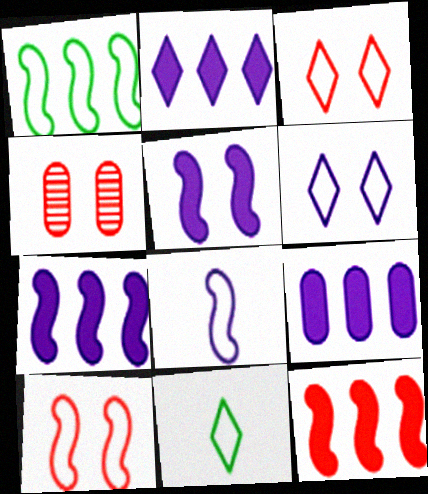[[1, 8, 10], 
[2, 7, 9], 
[4, 7, 11]]